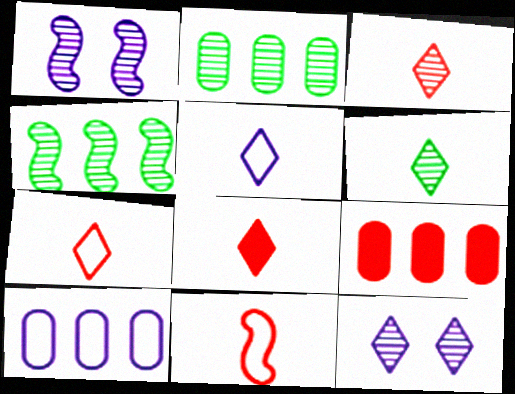[[1, 2, 3], 
[2, 9, 10], 
[3, 7, 8], 
[5, 6, 8]]